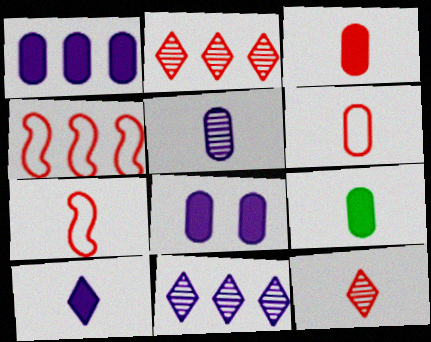[[3, 7, 12], 
[5, 6, 9]]